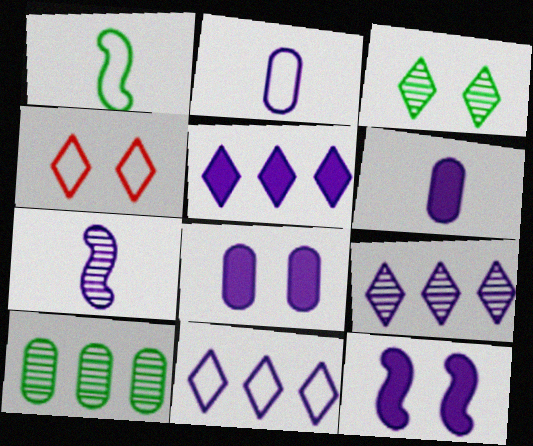[[2, 9, 12], 
[5, 6, 12], 
[5, 9, 11], 
[7, 8, 11]]